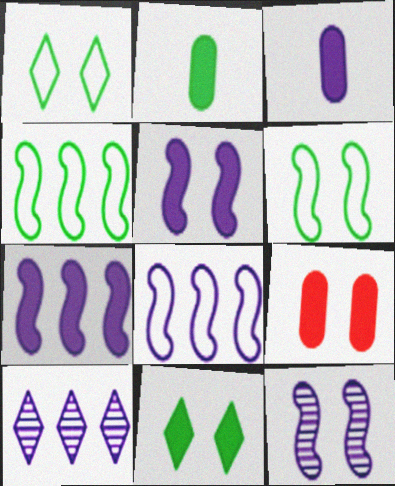[[1, 9, 12], 
[5, 9, 11]]